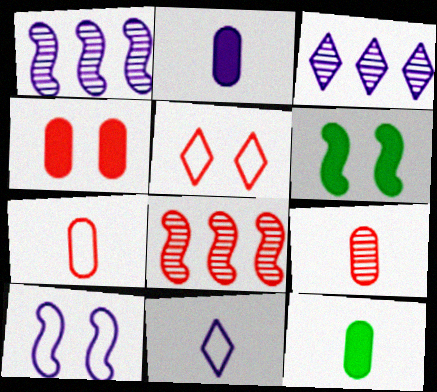[[1, 5, 12], 
[2, 3, 10], 
[3, 6, 7]]